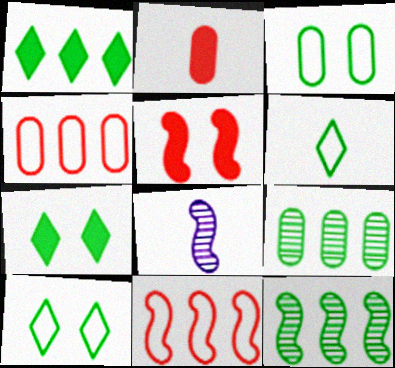[[2, 6, 8], 
[4, 7, 8]]